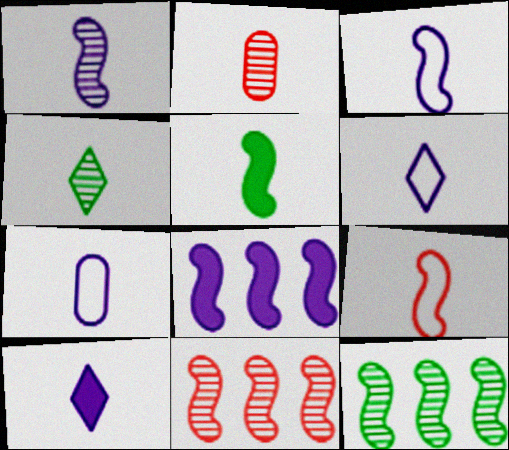[[1, 2, 4], 
[1, 5, 9], 
[1, 7, 10], 
[2, 5, 6], 
[3, 6, 7]]